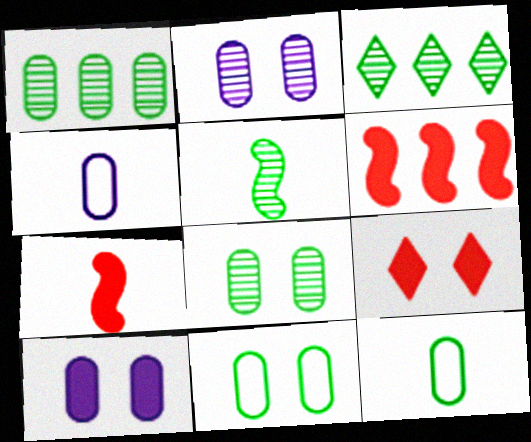[[3, 5, 8]]